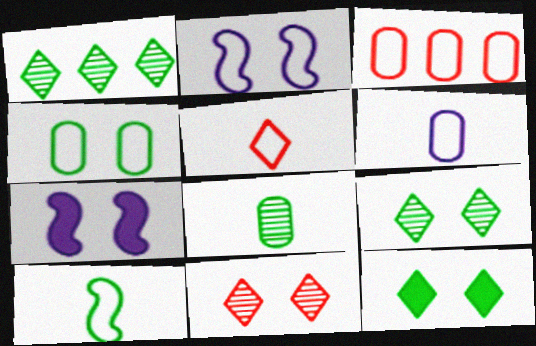[[3, 4, 6], 
[4, 7, 11], 
[5, 6, 10]]